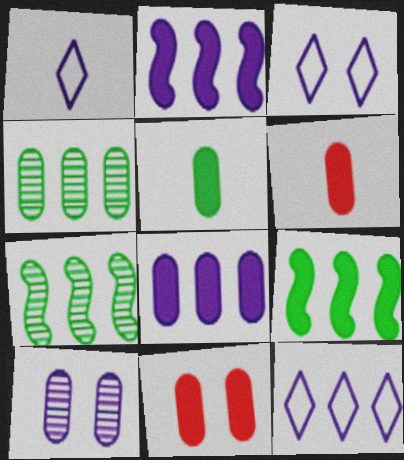[[1, 2, 10], 
[1, 3, 12], 
[1, 7, 11], 
[3, 6, 7], 
[5, 8, 11]]